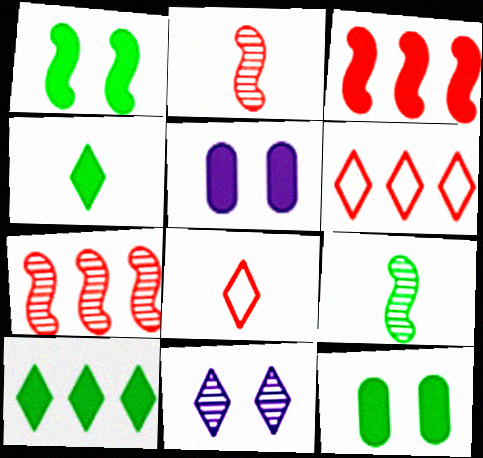[[3, 4, 5], 
[4, 6, 11], 
[5, 6, 9], 
[8, 10, 11]]